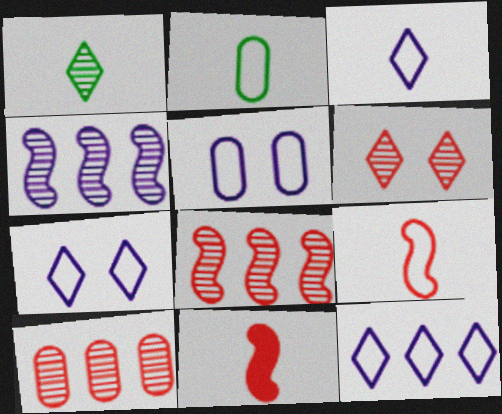[[2, 3, 9], 
[3, 7, 12]]